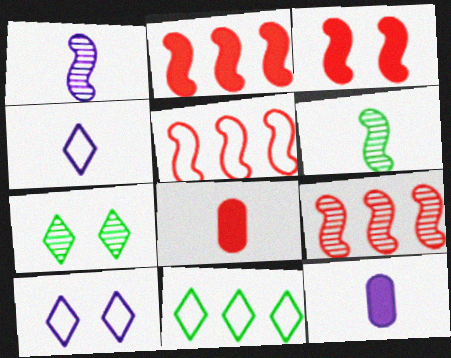[[1, 4, 12], 
[2, 5, 9], 
[4, 6, 8], 
[5, 7, 12]]